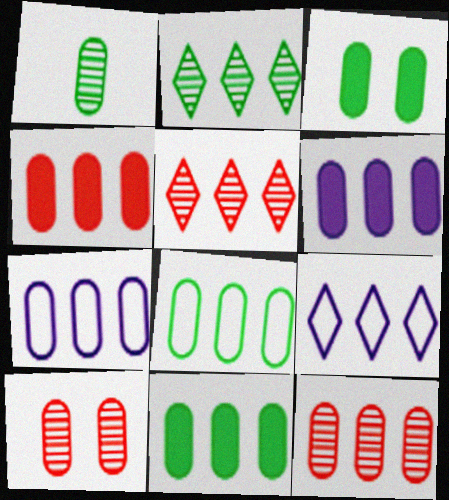[[1, 3, 8], 
[4, 6, 11], 
[6, 8, 12], 
[7, 11, 12]]